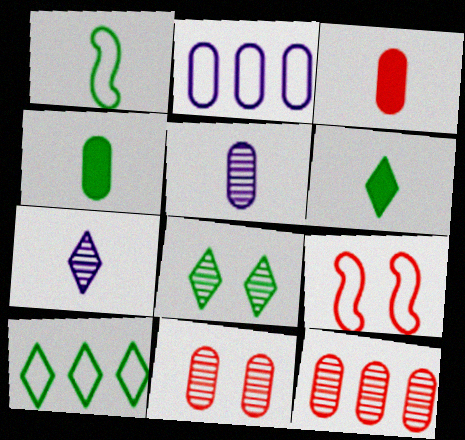[[1, 3, 7], 
[2, 4, 11], 
[6, 8, 10]]